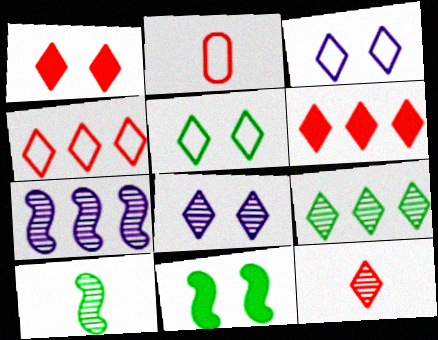[[1, 4, 12], 
[1, 5, 8], 
[8, 9, 12]]